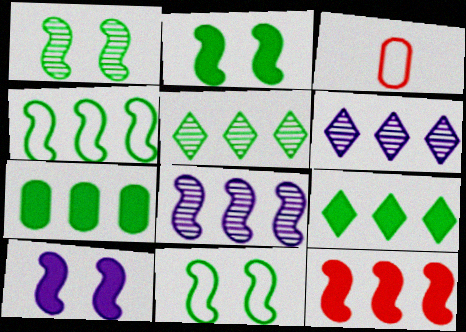[[1, 2, 11], 
[2, 3, 6], 
[3, 5, 10], 
[4, 5, 7], 
[4, 8, 12]]